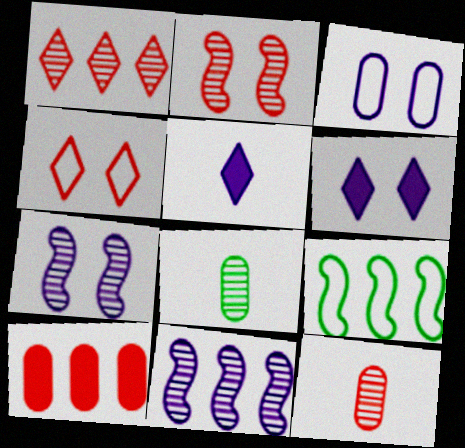[[1, 2, 12], 
[1, 7, 8], 
[3, 5, 11], 
[3, 6, 7], 
[3, 8, 10], 
[6, 9, 12]]